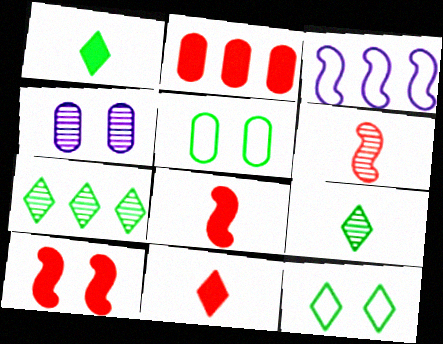[[1, 7, 12], 
[2, 3, 7], 
[2, 10, 11], 
[4, 6, 7], 
[4, 10, 12]]